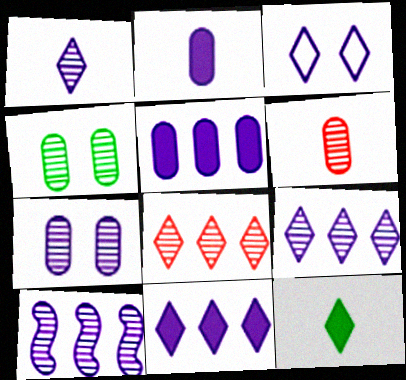[[1, 3, 11], 
[1, 7, 10], 
[2, 3, 10], 
[3, 8, 12]]